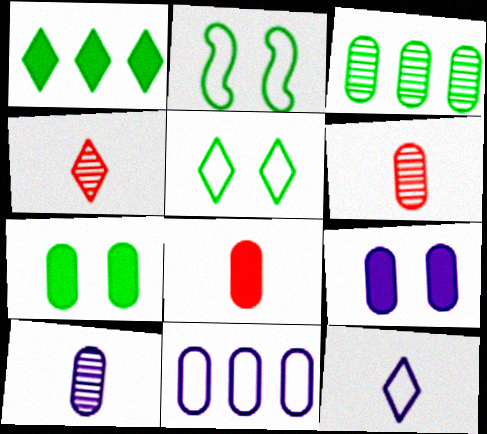[[6, 7, 11], 
[9, 10, 11]]